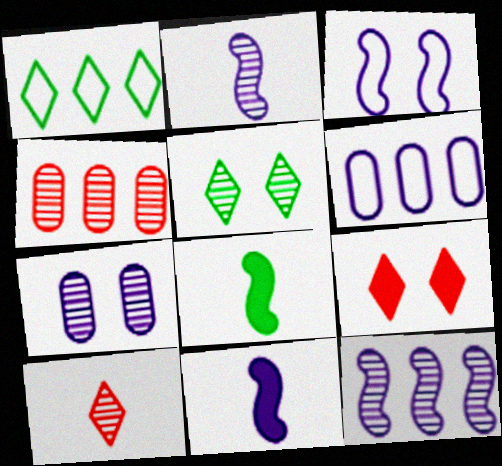[[2, 4, 5], 
[3, 11, 12]]